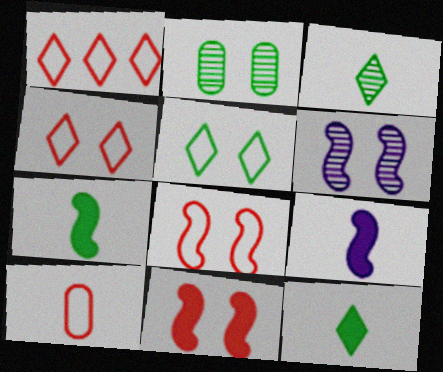[[1, 2, 9], 
[1, 8, 10], 
[3, 9, 10]]